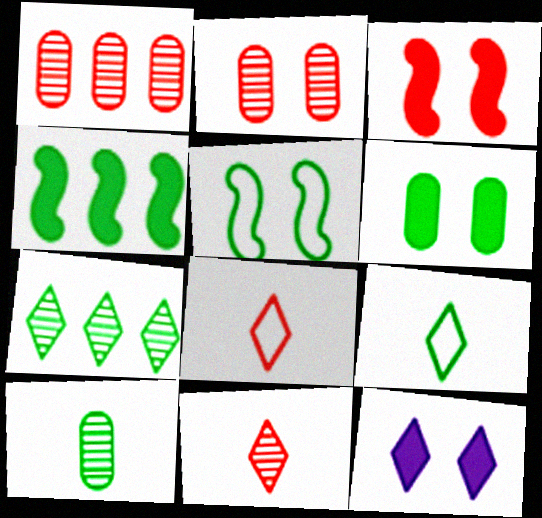[[1, 3, 8], 
[2, 5, 12], 
[3, 6, 12], 
[7, 8, 12]]